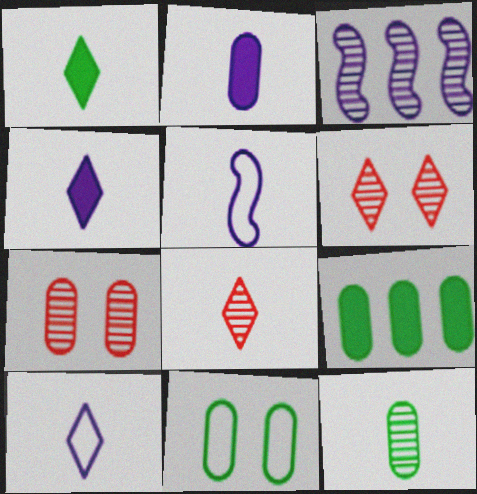[[1, 8, 10], 
[3, 6, 12], 
[5, 6, 9], 
[9, 11, 12]]